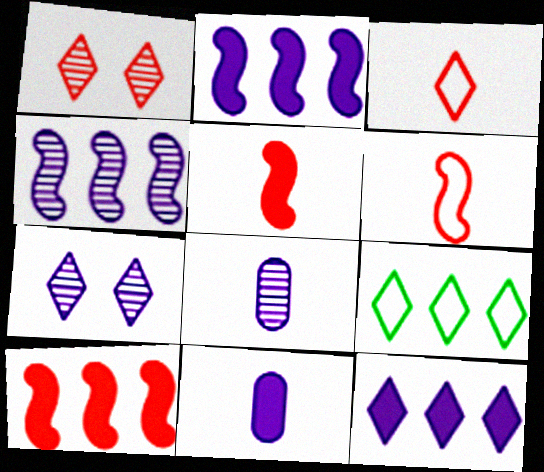[[4, 7, 8]]